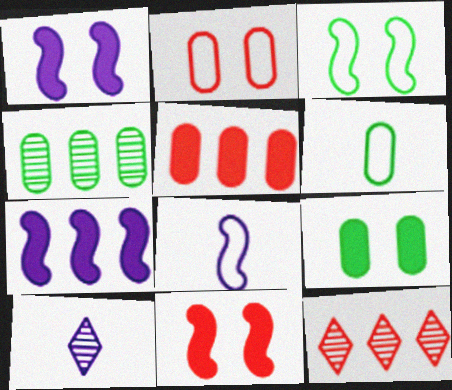[[1, 6, 12], 
[3, 5, 10], 
[4, 6, 9], 
[8, 9, 12]]